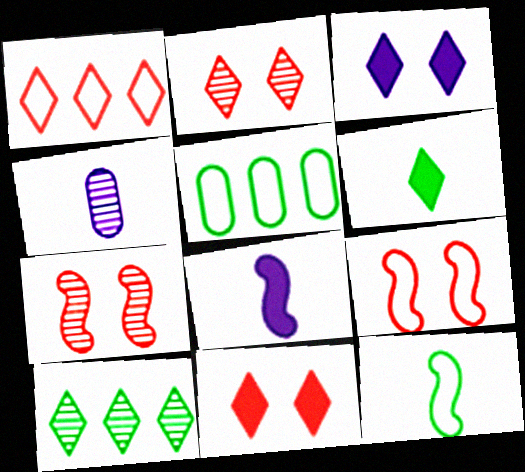[[2, 5, 8], 
[4, 7, 10]]